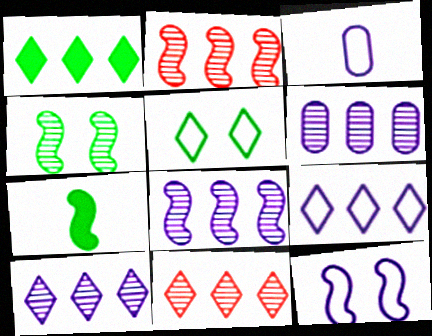[[1, 9, 11], 
[2, 7, 12], 
[3, 9, 12], 
[6, 8, 10]]